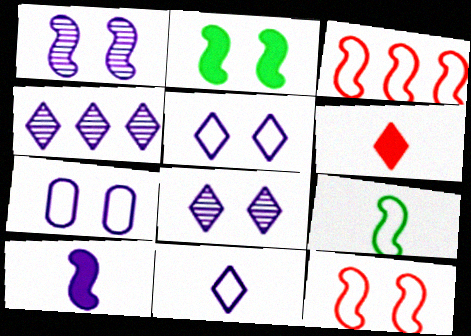[[1, 2, 12], 
[4, 7, 10]]